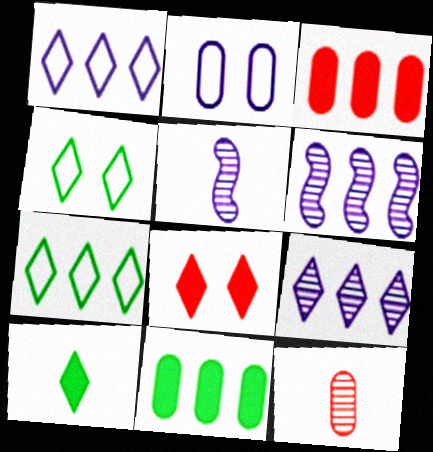[[2, 11, 12], 
[3, 4, 5], 
[3, 6, 7]]